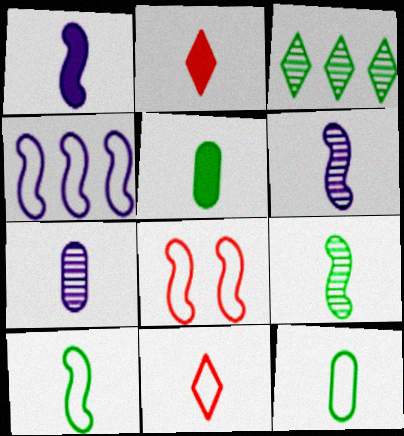[[1, 2, 5], 
[2, 6, 12], 
[2, 7, 10], 
[4, 8, 10], 
[5, 6, 11]]